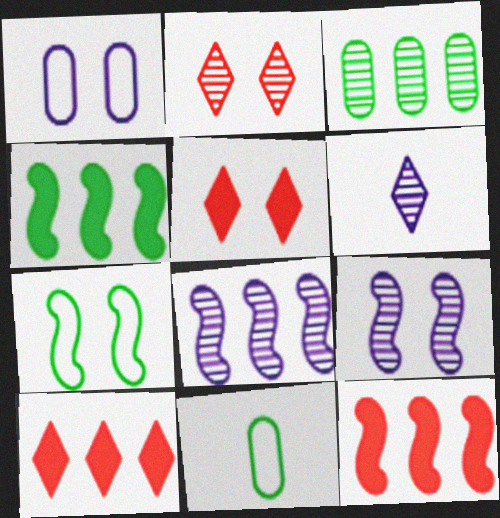[[5, 8, 11], 
[9, 10, 11]]